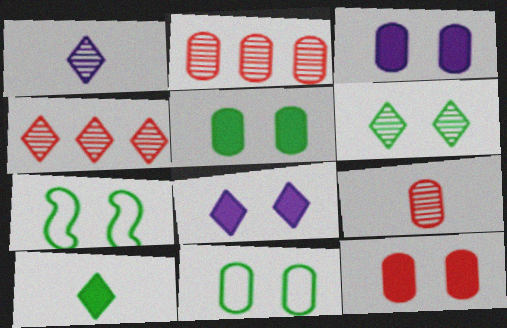[[1, 4, 6], 
[3, 5, 12], 
[5, 6, 7]]